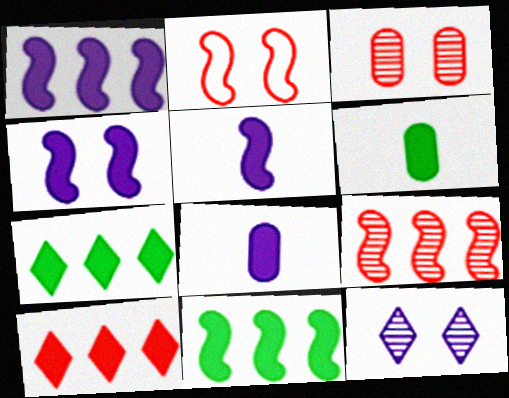[[1, 4, 5], 
[4, 6, 10]]